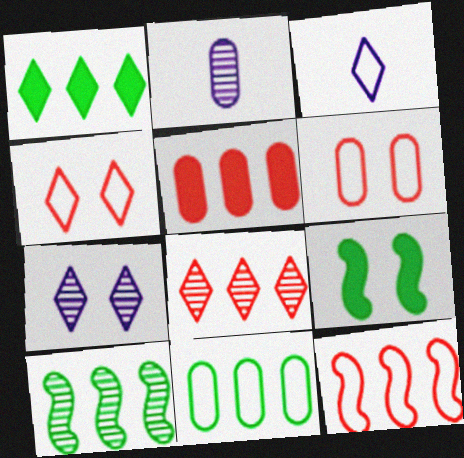[[1, 10, 11], 
[5, 8, 12], 
[6, 7, 9]]